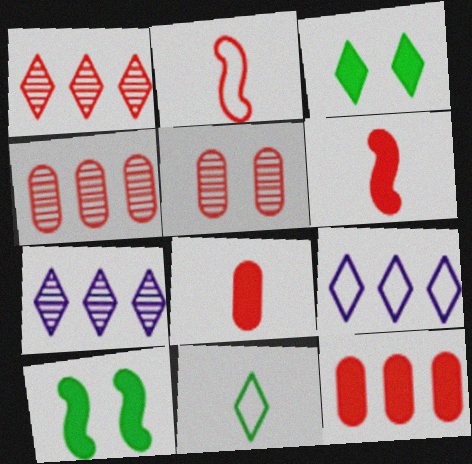[]